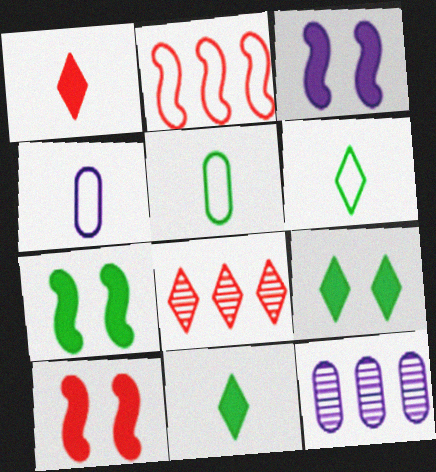[[3, 5, 8], 
[3, 7, 10], 
[4, 7, 8], 
[6, 10, 12]]